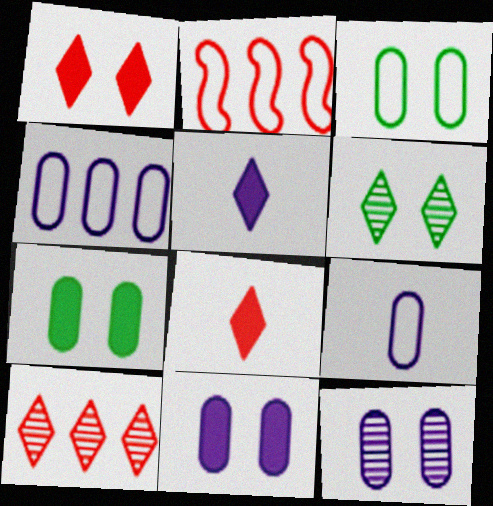[]